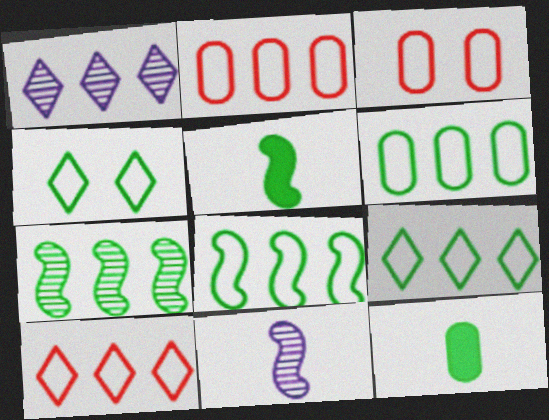[[1, 3, 5], 
[4, 7, 12], 
[6, 8, 9]]